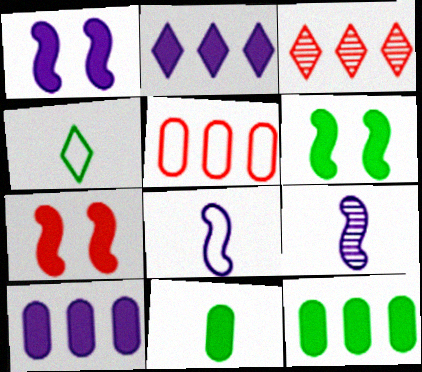[[1, 6, 7], 
[2, 7, 11]]